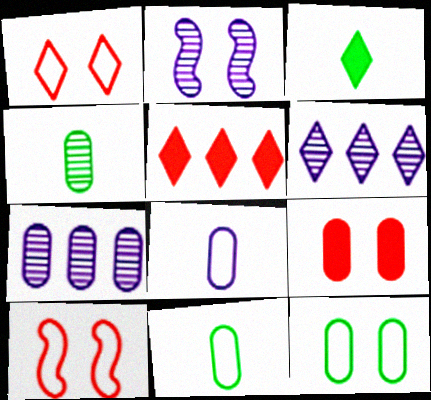[[1, 3, 6], 
[2, 5, 11], 
[3, 7, 10], 
[7, 9, 11]]